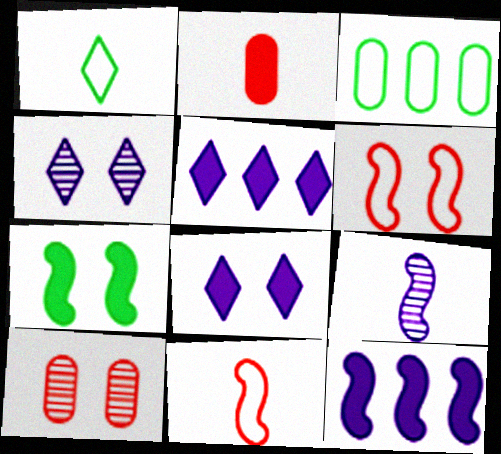[[1, 2, 9], 
[1, 10, 12], 
[2, 5, 7]]